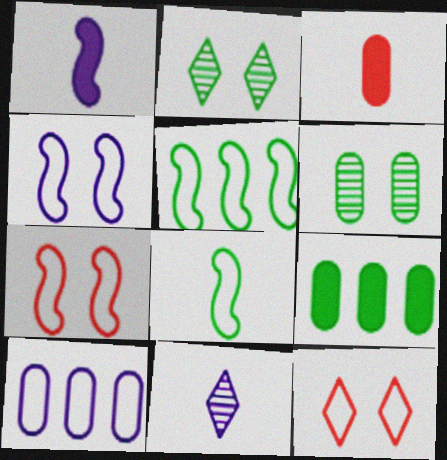[[2, 8, 9], 
[3, 6, 10], 
[3, 8, 11], 
[7, 9, 11], 
[8, 10, 12]]